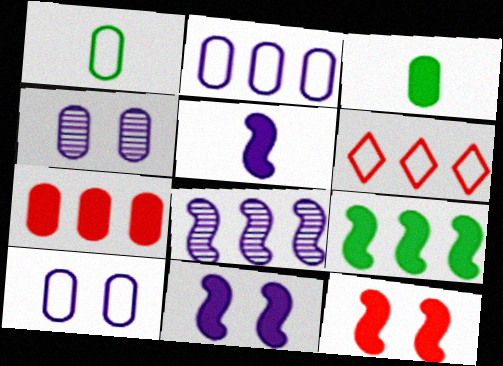[[1, 4, 7], 
[5, 9, 12]]